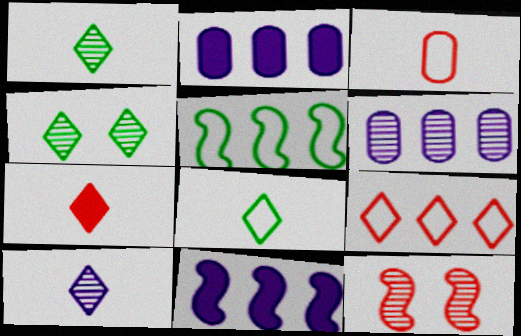[[1, 6, 12], 
[2, 8, 12], 
[3, 4, 11], 
[7, 8, 10]]